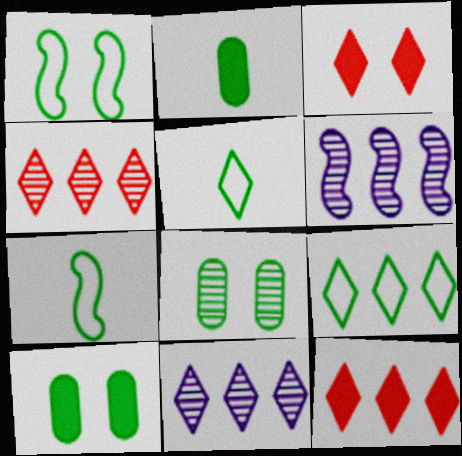[[3, 5, 11], 
[9, 11, 12]]